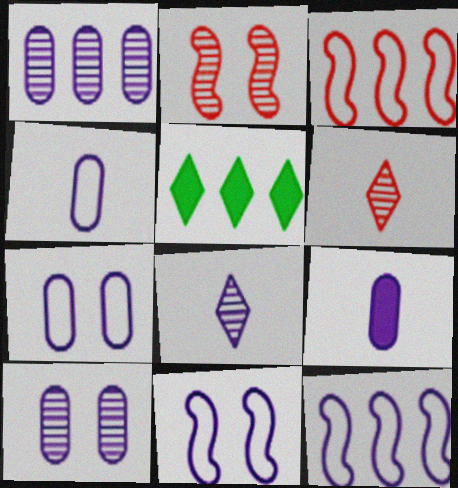[[1, 3, 5], 
[1, 7, 9], 
[2, 4, 5]]